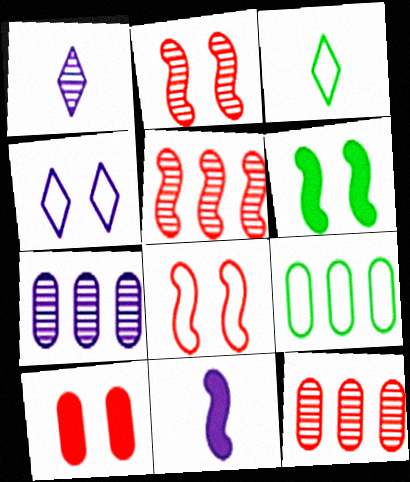[[4, 7, 11]]